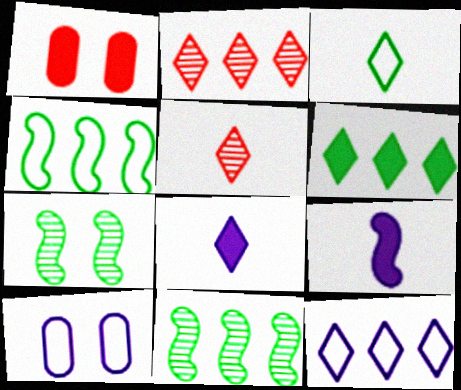[[1, 6, 9], 
[2, 6, 12], 
[3, 5, 8]]